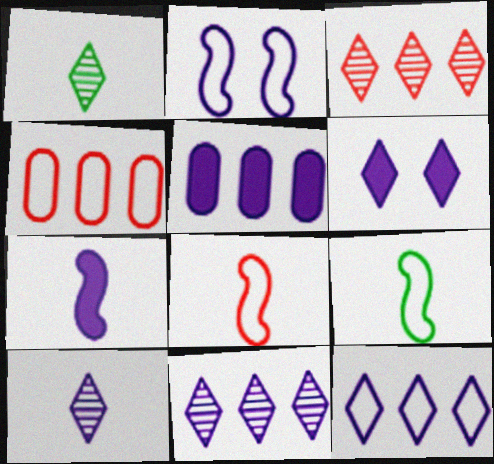[[2, 5, 10], 
[5, 6, 7], 
[6, 10, 12]]